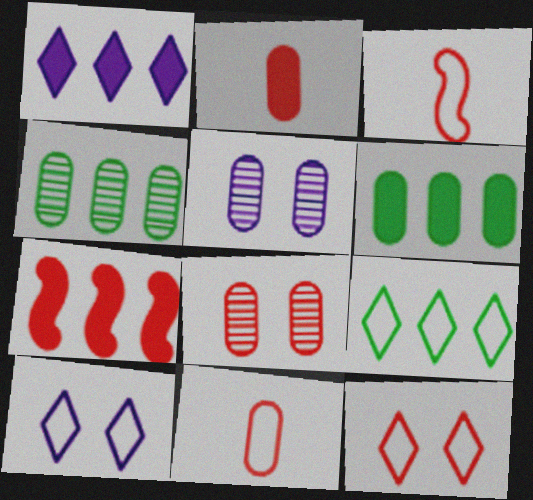[[1, 6, 7], 
[5, 6, 11]]